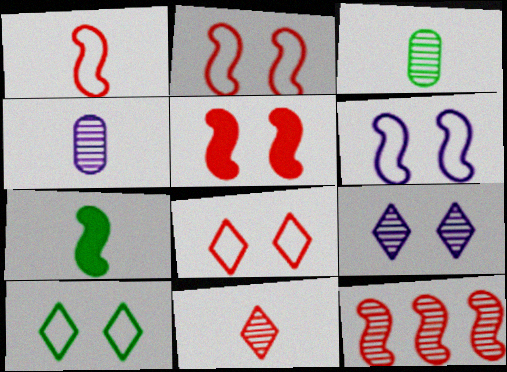[[1, 5, 12], 
[3, 9, 12], 
[6, 7, 12]]